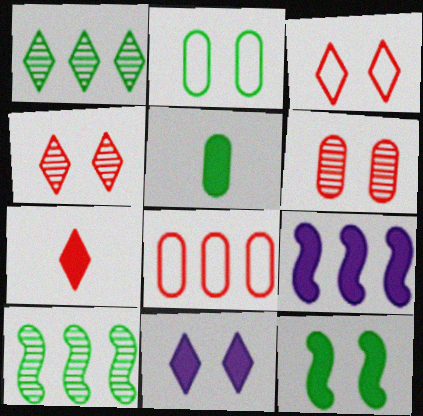[[1, 8, 9]]